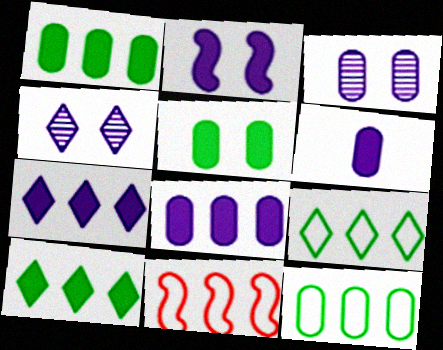[[2, 6, 7]]